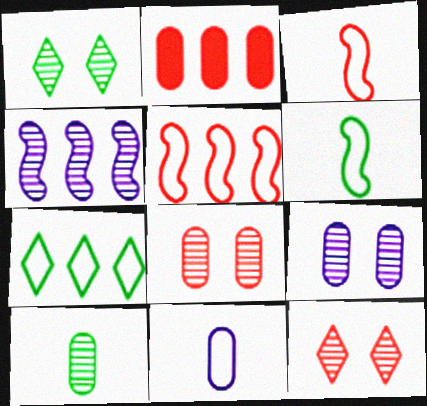[[2, 3, 12], 
[2, 4, 7], 
[4, 10, 12]]